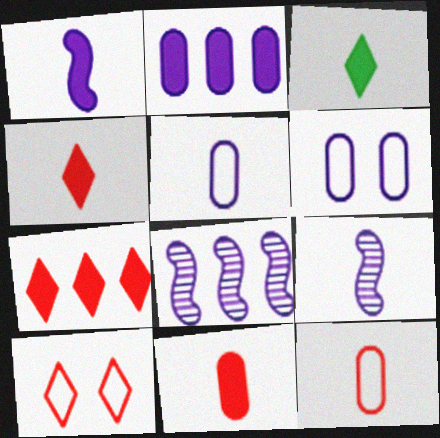[[1, 3, 11], 
[3, 9, 12]]